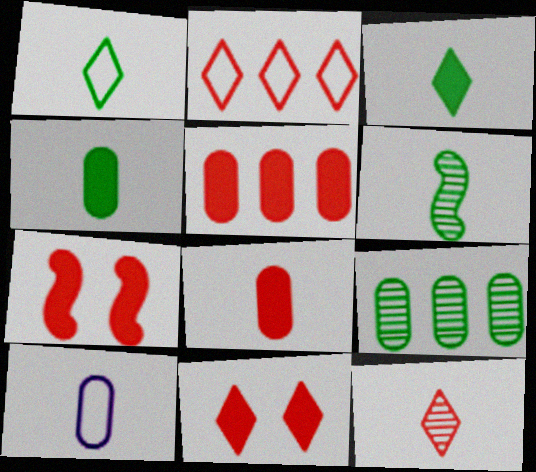[[1, 4, 6], 
[2, 11, 12]]